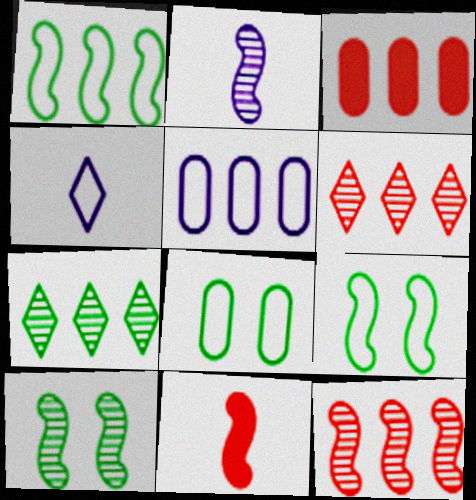[[2, 10, 12], 
[3, 4, 10]]